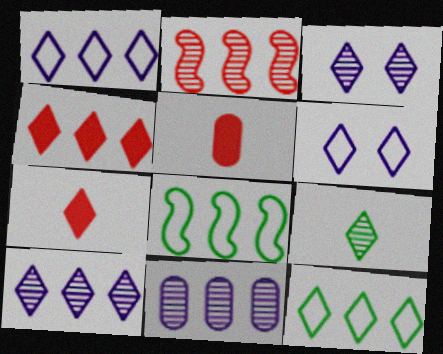[[3, 5, 8], 
[3, 7, 12], 
[4, 6, 9], 
[4, 8, 11], 
[4, 10, 12]]